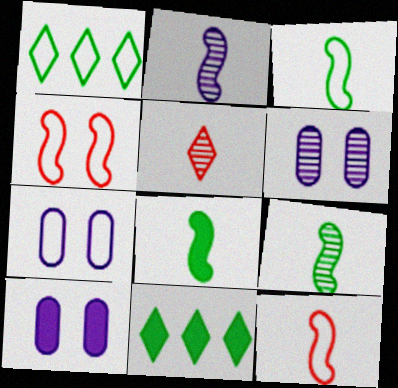[[1, 7, 12], 
[2, 8, 12], 
[3, 8, 9], 
[6, 7, 10], 
[6, 11, 12]]